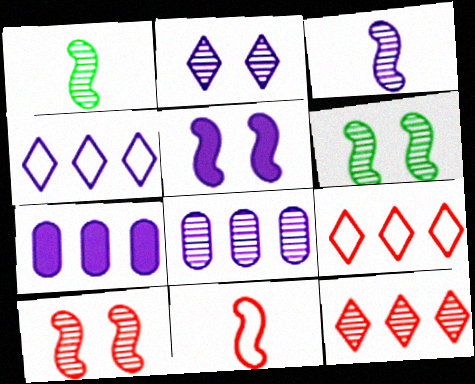[[2, 3, 8]]